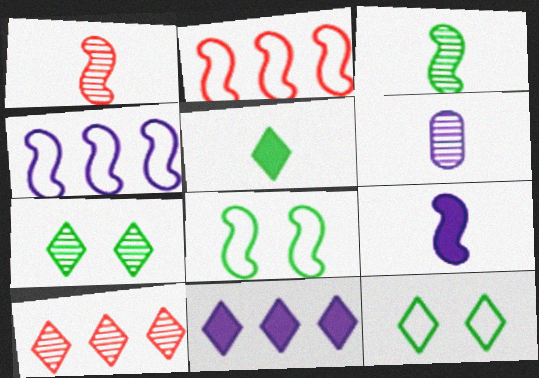[]